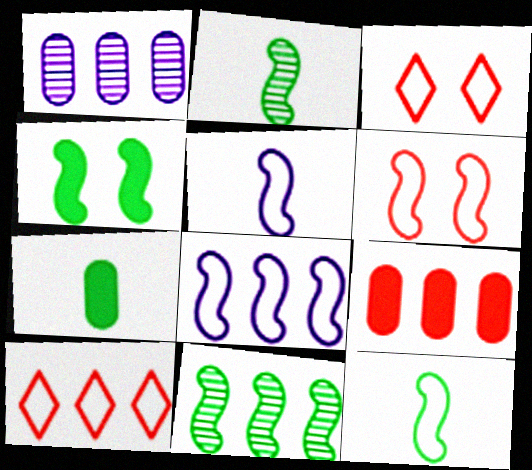[[4, 11, 12], 
[6, 8, 12]]